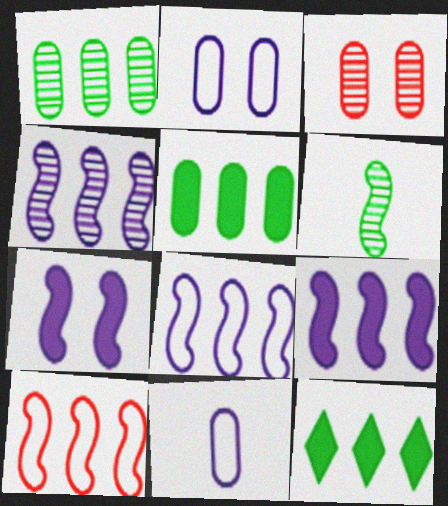[[3, 5, 11], 
[4, 8, 9], 
[6, 7, 10]]